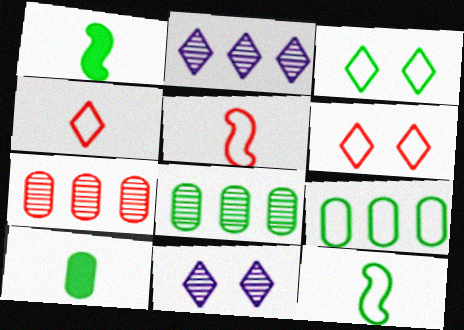[[1, 3, 8], 
[3, 9, 12]]